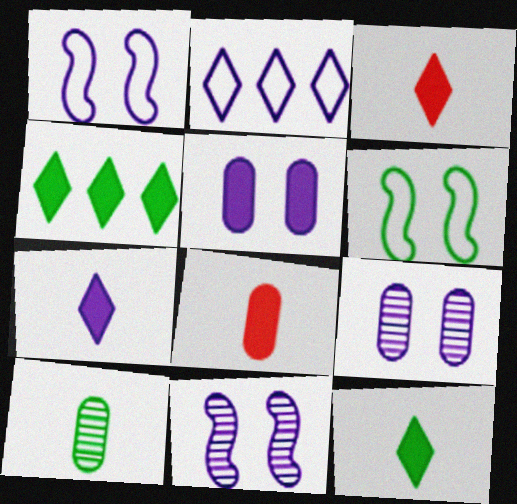[[3, 7, 12], 
[4, 6, 10]]